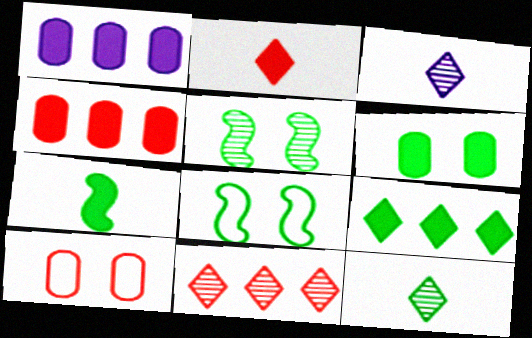[[3, 4, 8], 
[6, 7, 9]]